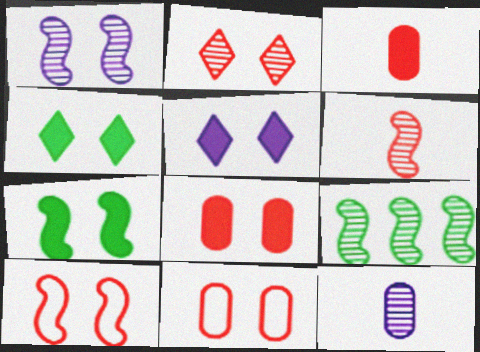[[1, 4, 11], 
[1, 6, 9], 
[1, 7, 10], 
[2, 8, 10], 
[2, 9, 12], 
[5, 7, 8]]